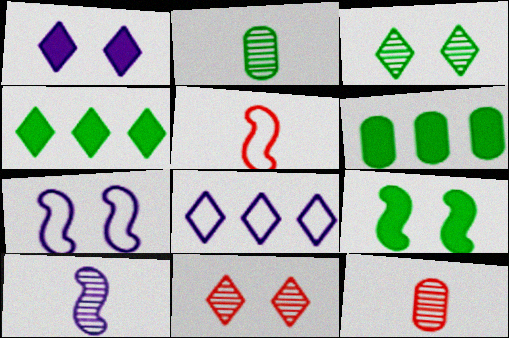[[4, 7, 12], 
[8, 9, 12]]